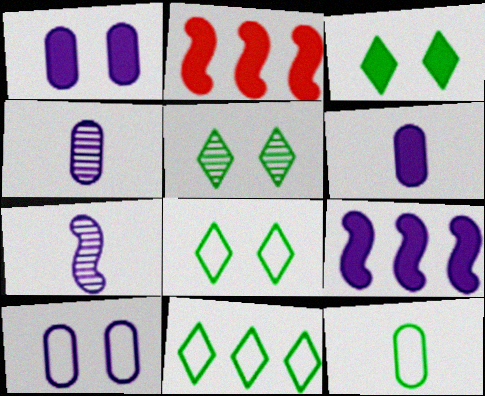[[2, 3, 6], 
[2, 4, 8], 
[3, 5, 8]]